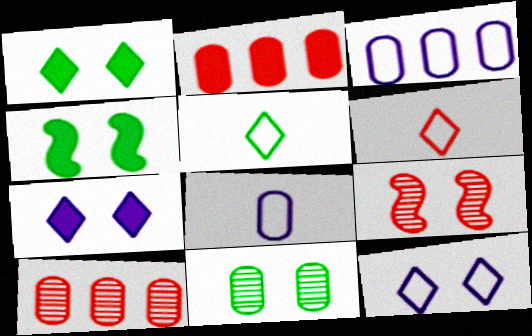[[2, 6, 9], 
[2, 8, 11]]